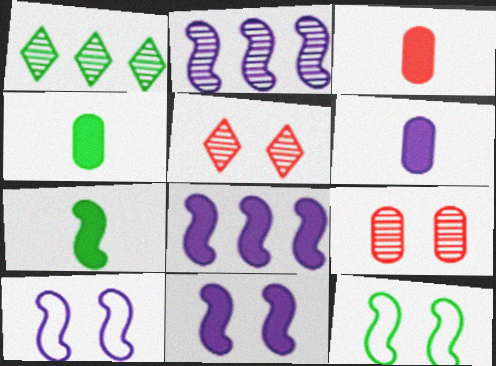[[1, 3, 10], 
[1, 4, 12], 
[3, 4, 6]]